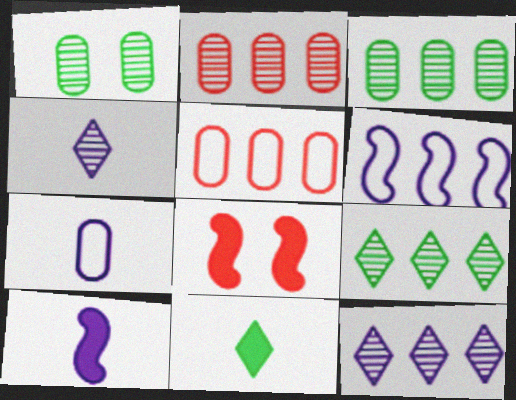[[4, 7, 10], 
[7, 8, 9]]